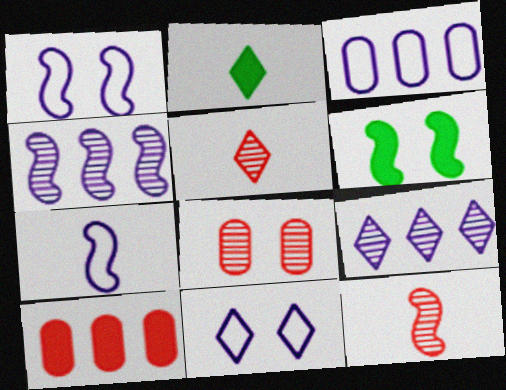[[3, 5, 6], 
[3, 7, 11], 
[6, 8, 11]]